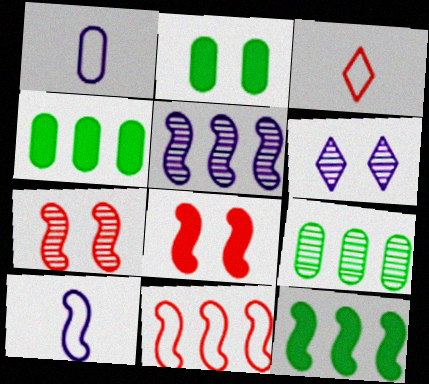[[2, 3, 5], 
[5, 11, 12], 
[7, 10, 12]]